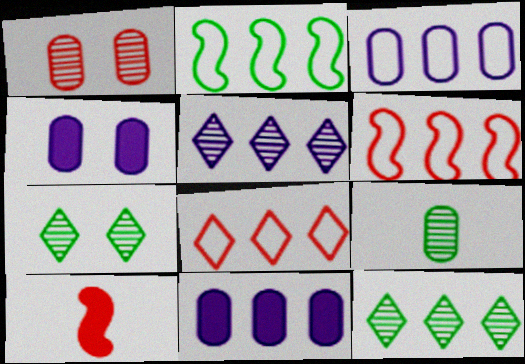[[1, 8, 10], 
[2, 3, 8], 
[3, 7, 10], 
[6, 11, 12]]